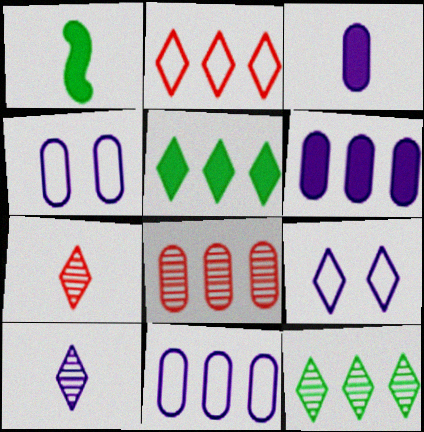[[1, 8, 9], 
[5, 7, 9]]